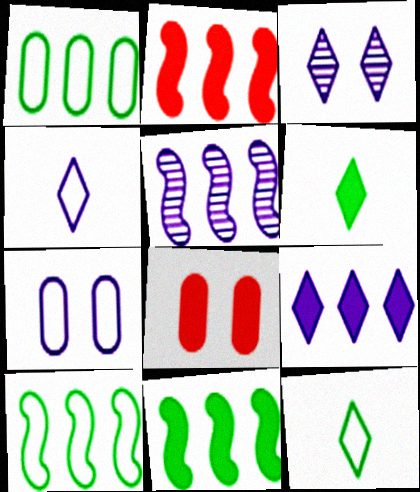[[2, 5, 10], 
[3, 4, 9], 
[5, 8, 12]]